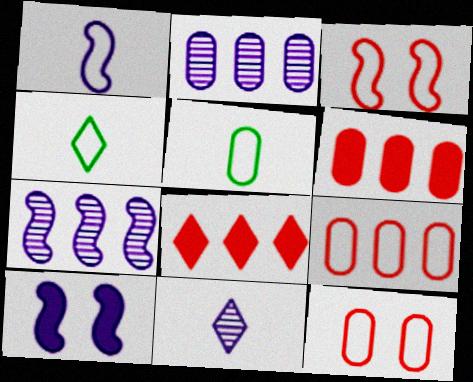[[1, 7, 10]]